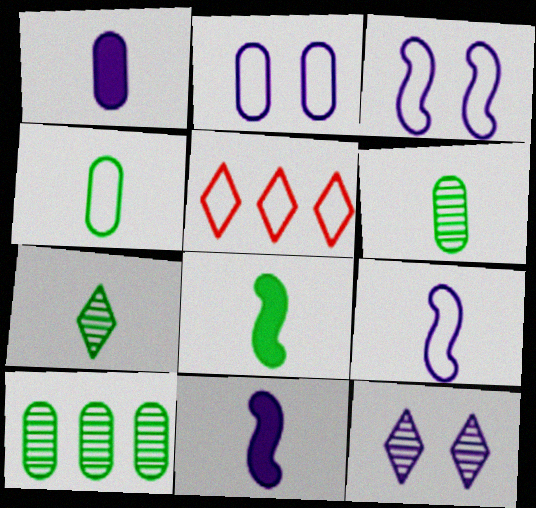[[3, 4, 5], 
[4, 7, 8]]